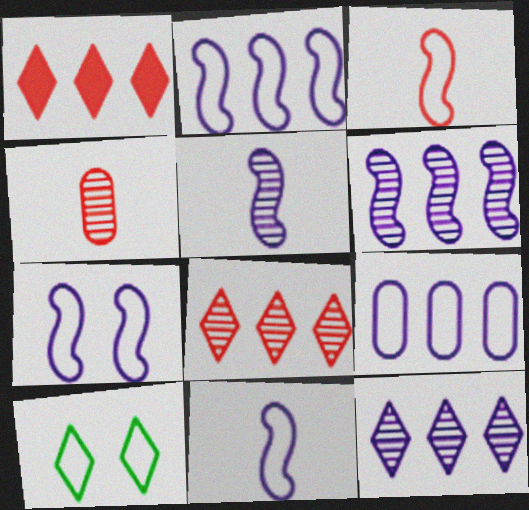[[2, 7, 11], 
[3, 9, 10]]